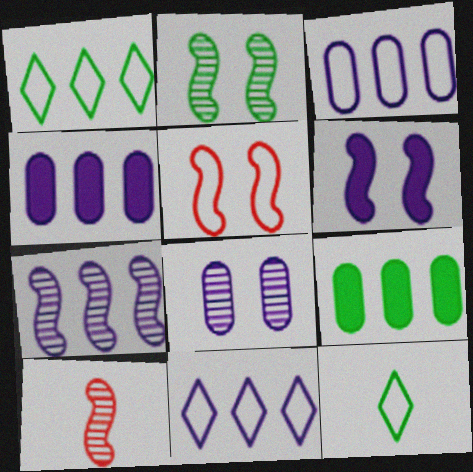[[2, 5, 6], 
[2, 7, 10], 
[2, 9, 12], 
[3, 5, 12], 
[4, 7, 11]]